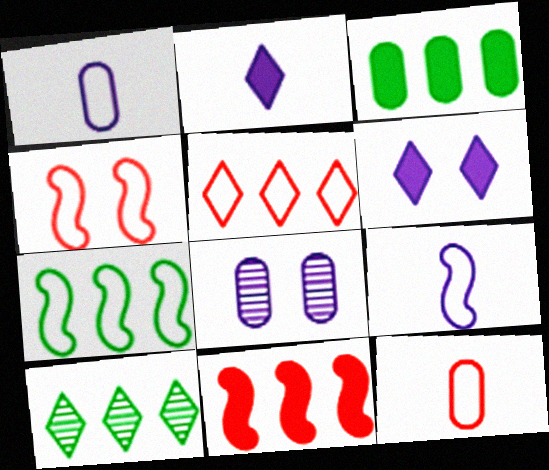[[3, 7, 10], 
[3, 8, 12], 
[4, 5, 12], 
[4, 7, 9]]